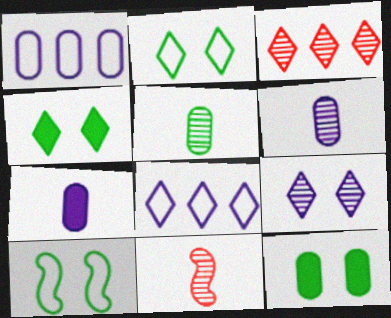[[1, 4, 11], 
[3, 7, 10], 
[8, 11, 12]]